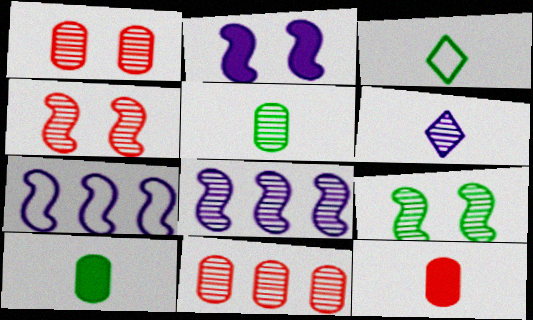[[2, 3, 11], 
[6, 9, 11]]